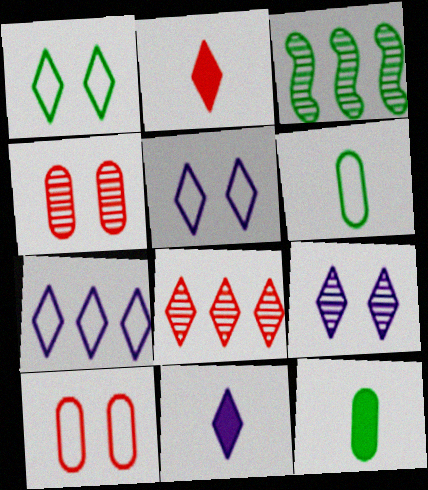[[1, 3, 12], 
[1, 8, 11], 
[3, 10, 11], 
[7, 9, 11]]